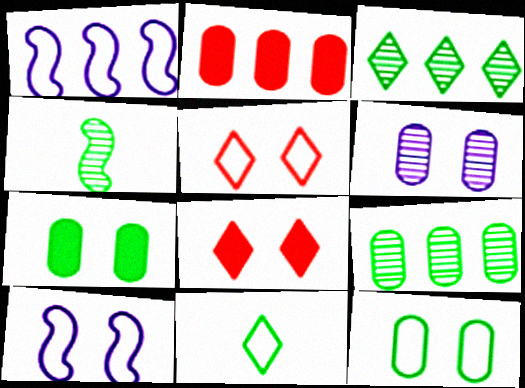[[1, 2, 3], 
[5, 10, 12]]